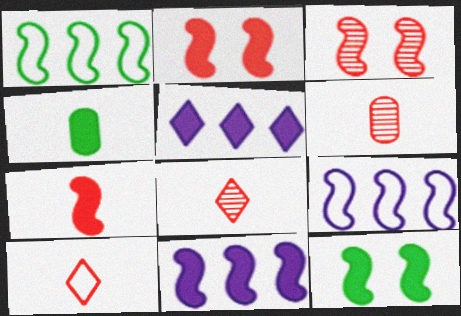[[2, 4, 5], 
[6, 7, 10], 
[7, 11, 12]]